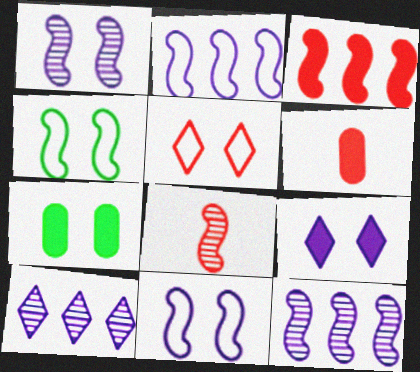[[1, 5, 7], 
[4, 6, 10]]